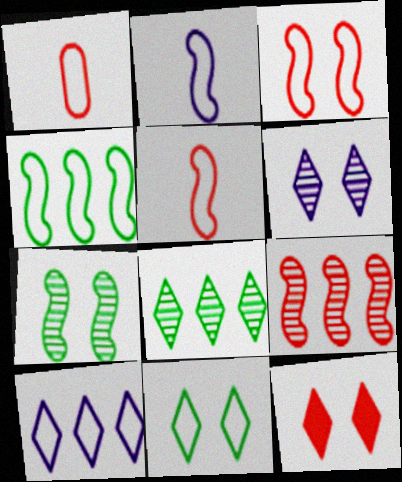[[1, 9, 12], 
[2, 3, 4], 
[6, 11, 12]]